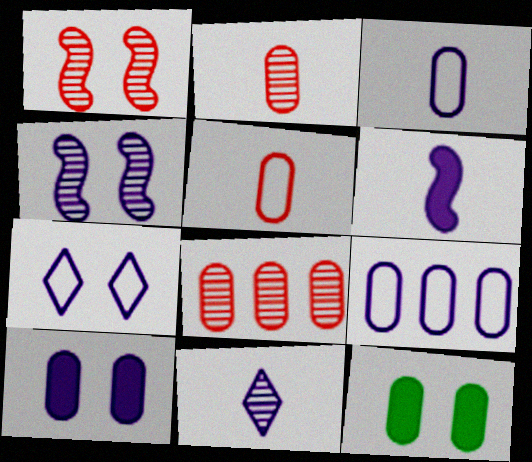[[1, 7, 12], 
[2, 9, 12], 
[3, 6, 11], 
[3, 8, 12], 
[4, 7, 10]]